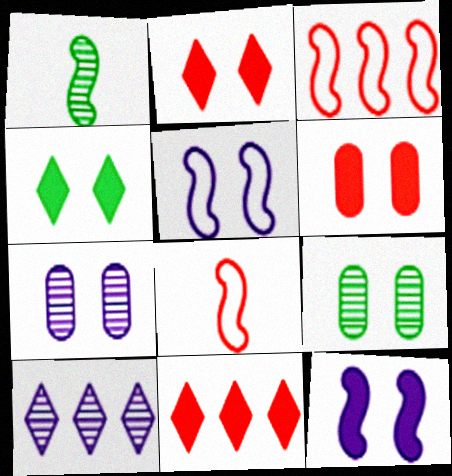[[1, 3, 12], 
[2, 5, 9], 
[4, 6, 12]]